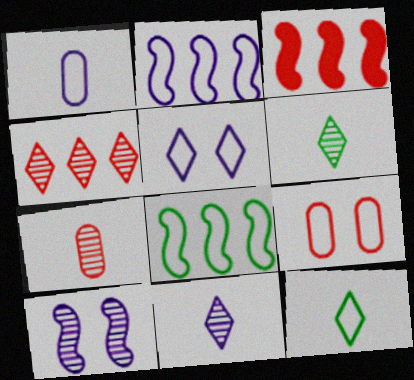[[1, 2, 5], 
[2, 9, 12]]